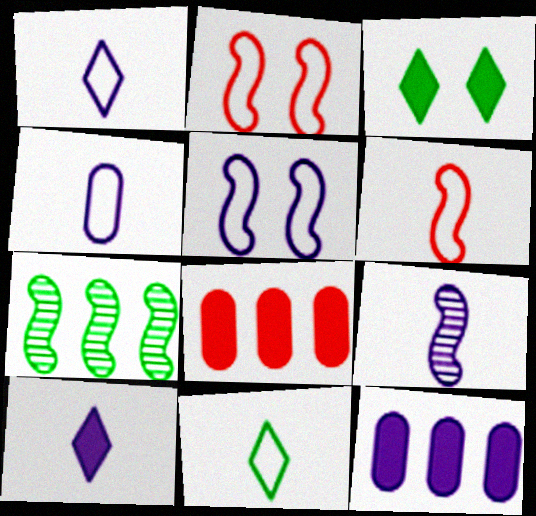[[4, 6, 11], 
[4, 9, 10]]